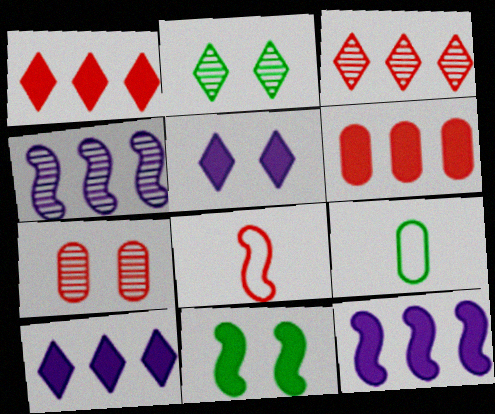[[1, 7, 8], 
[4, 8, 11]]